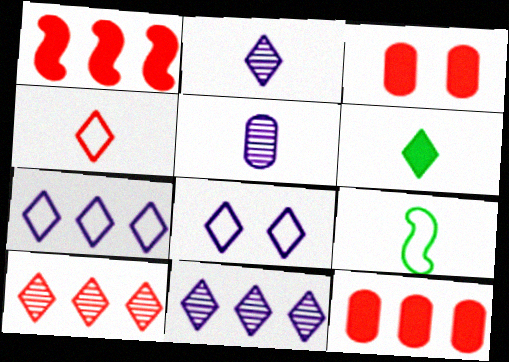[[2, 4, 6], 
[3, 9, 11], 
[6, 8, 10]]